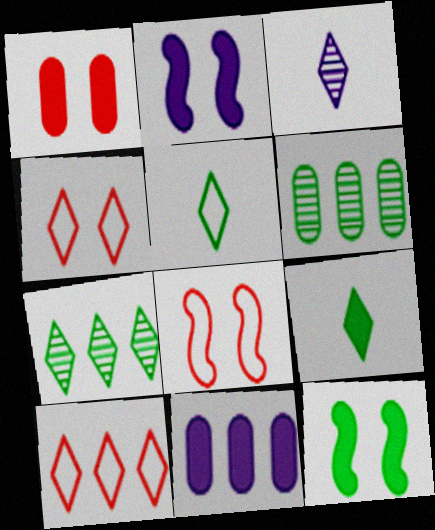[[5, 6, 12]]